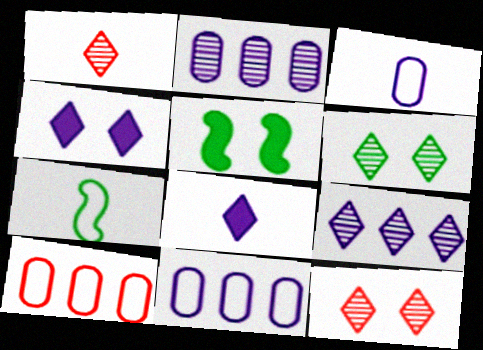[[1, 5, 11], 
[1, 6, 9]]